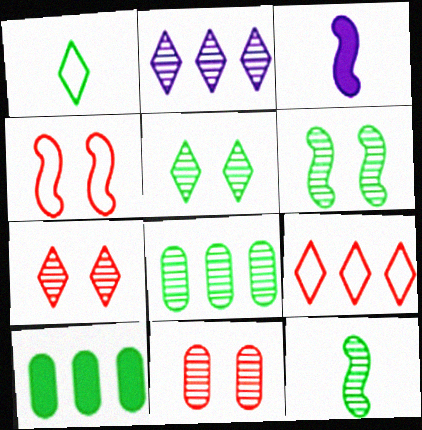[[1, 6, 10], 
[2, 11, 12], 
[5, 8, 12]]